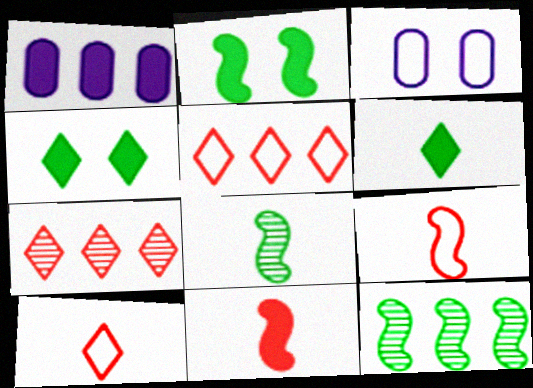[[1, 4, 11], 
[1, 5, 12]]